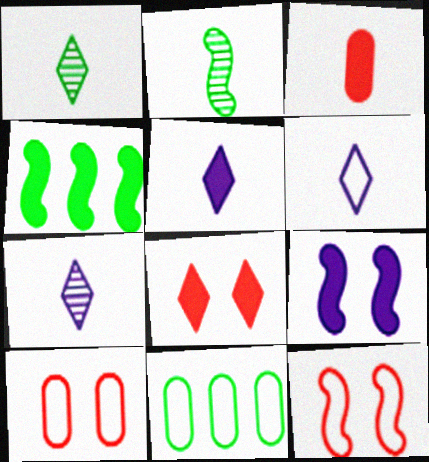[[2, 3, 6], 
[4, 7, 10], 
[5, 6, 7], 
[6, 11, 12]]